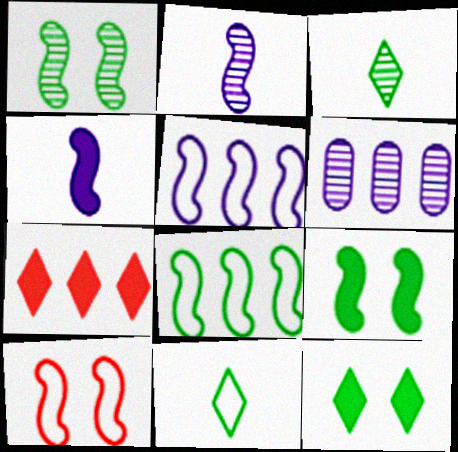[[6, 7, 8]]